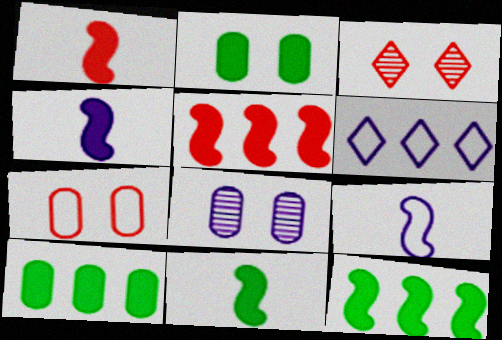[[1, 4, 11], 
[2, 7, 8], 
[3, 9, 10], 
[4, 6, 8]]